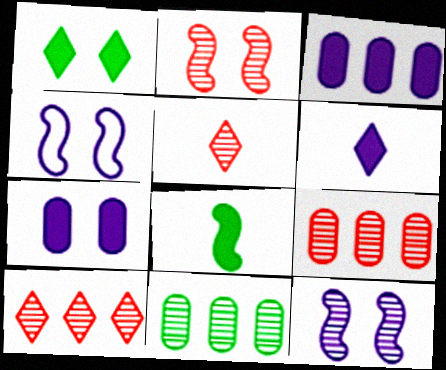[[2, 5, 9], 
[5, 11, 12]]